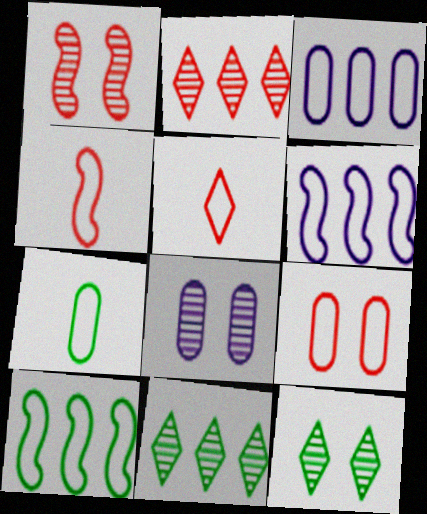[[1, 8, 12], 
[3, 7, 9]]